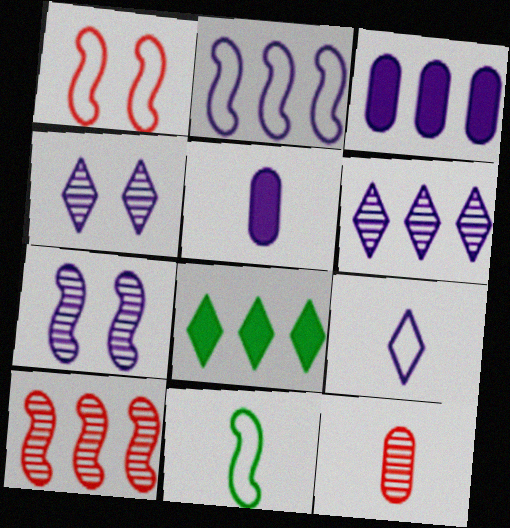[[1, 2, 11], 
[2, 3, 6], 
[2, 4, 5], 
[3, 7, 9]]